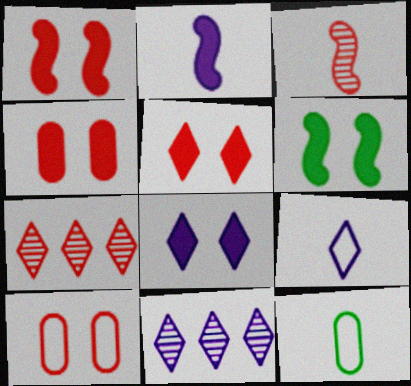[[1, 4, 5], 
[1, 11, 12], 
[4, 6, 8], 
[8, 9, 11]]